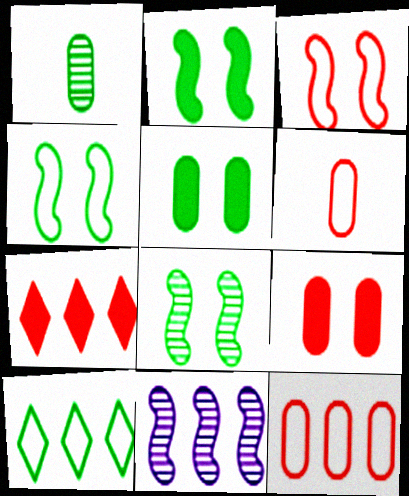[[1, 2, 10], 
[2, 4, 8]]